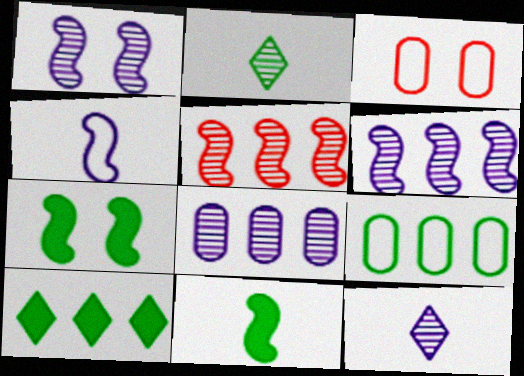[[1, 8, 12], 
[2, 7, 9], 
[4, 5, 7]]